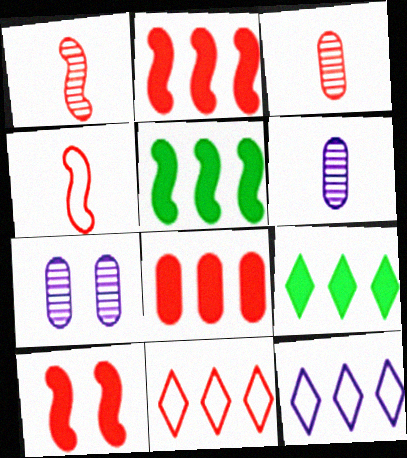[[3, 10, 11], 
[4, 7, 9]]